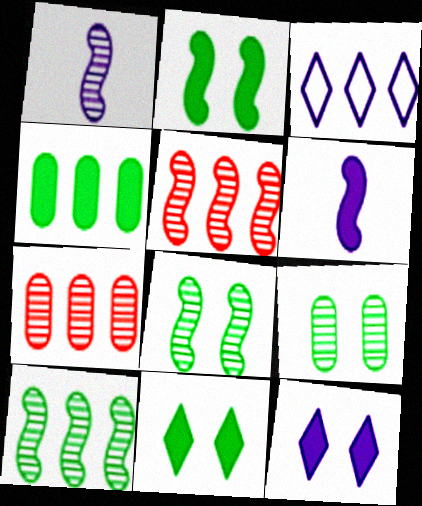[[1, 5, 8], 
[3, 4, 5]]